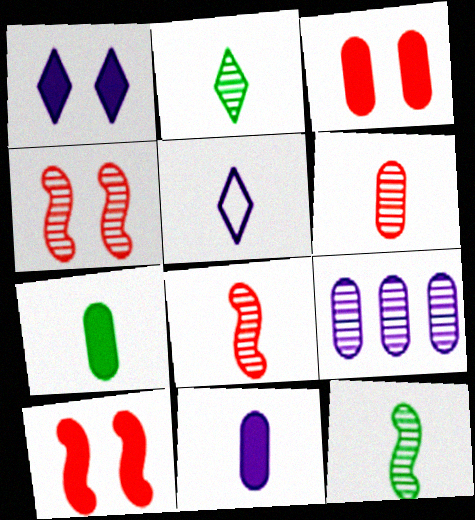[[2, 4, 9], 
[5, 7, 8]]